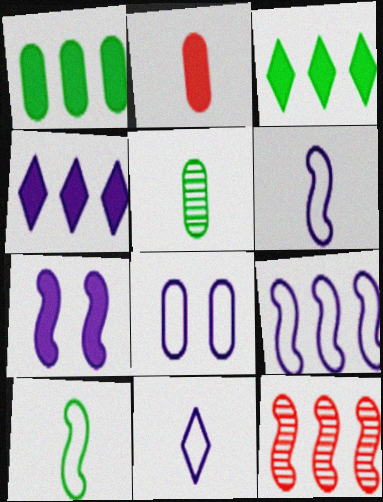[[2, 3, 7], 
[7, 10, 12], 
[8, 9, 11]]